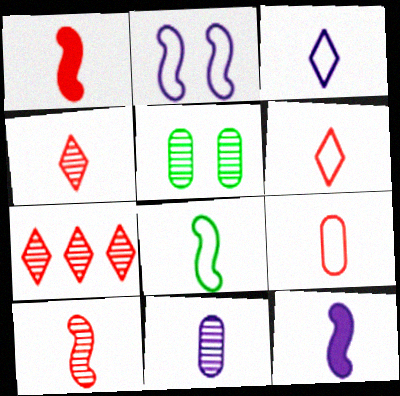[[1, 4, 9], 
[3, 8, 9], 
[3, 11, 12], 
[8, 10, 12]]